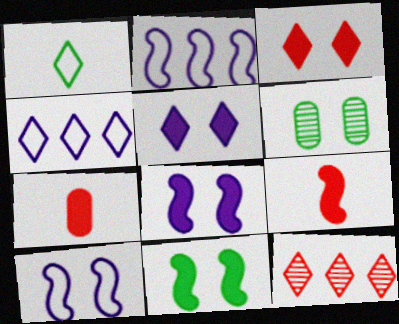[[1, 5, 12], 
[3, 6, 10], 
[4, 6, 9]]